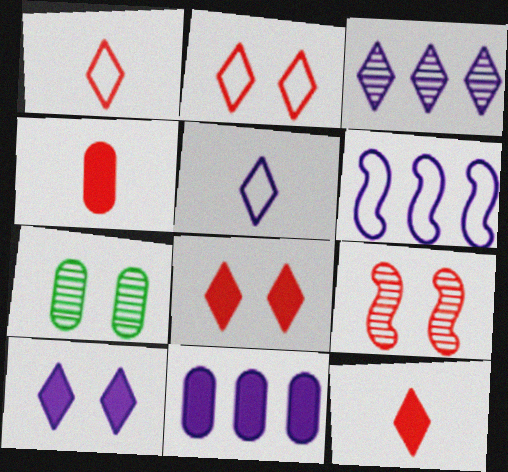[[3, 5, 10], 
[3, 6, 11], 
[6, 7, 12]]